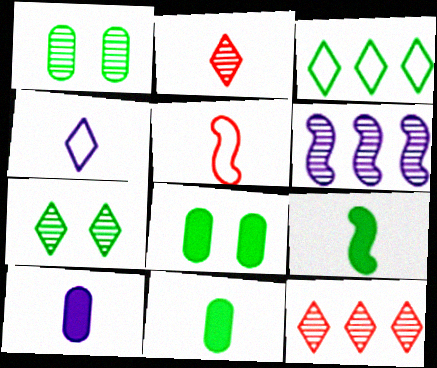[[1, 2, 6], 
[1, 3, 9]]